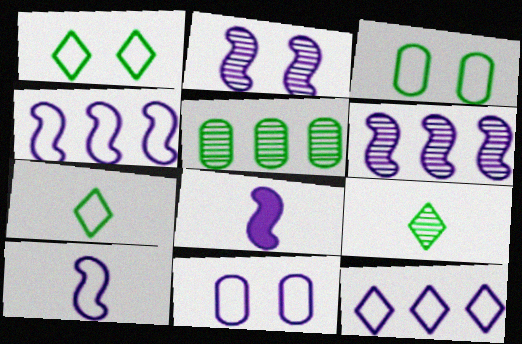[[2, 4, 8], 
[10, 11, 12]]